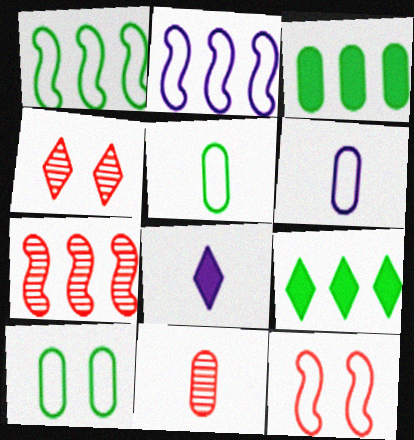[[4, 7, 11], 
[7, 8, 10]]